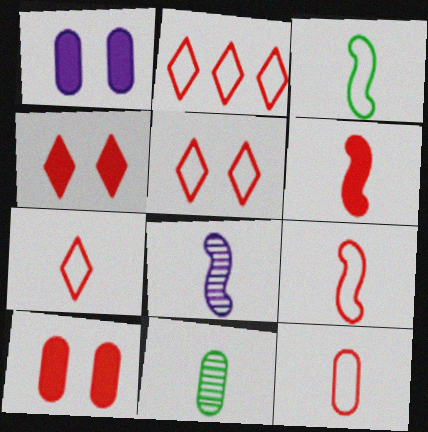[[2, 5, 7], 
[3, 6, 8], 
[7, 9, 12]]